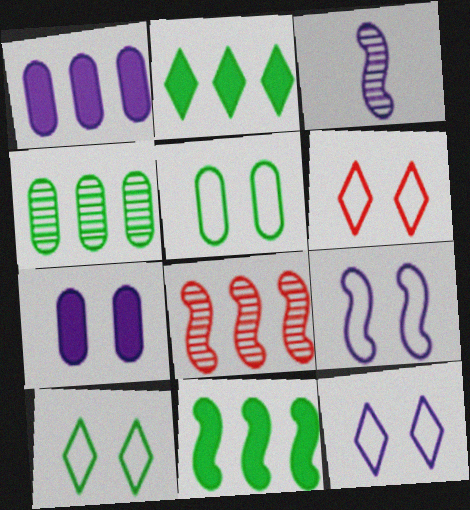[[1, 3, 12], 
[5, 6, 9], 
[6, 10, 12]]